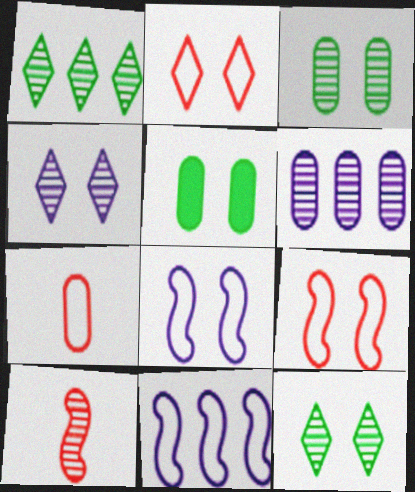[[4, 5, 9], 
[5, 6, 7], 
[6, 10, 12]]